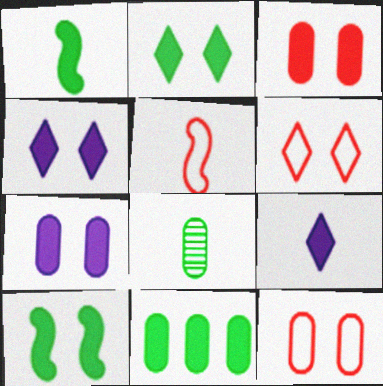[[1, 2, 11], 
[3, 4, 10], 
[5, 8, 9]]